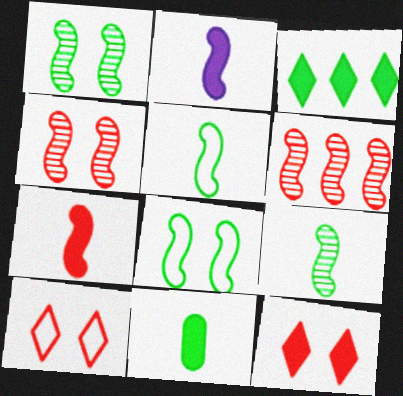[[2, 6, 8]]